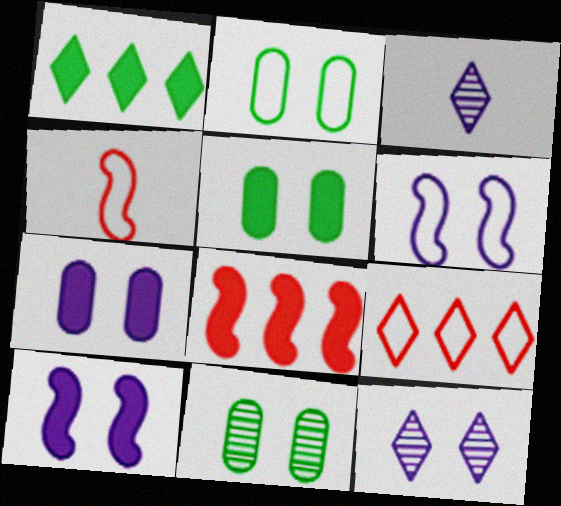[[2, 3, 8], 
[2, 5, 11], 
[6, 7, 12]]